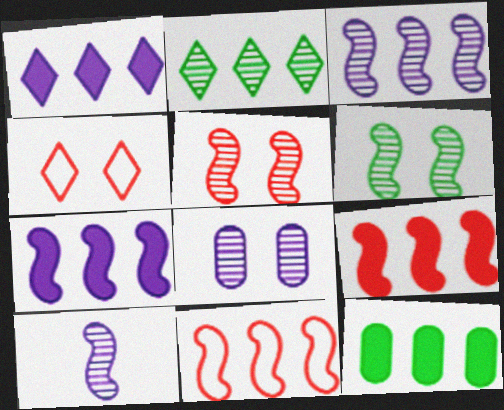[[1, 9, 12], 
[4, 10, 12]]